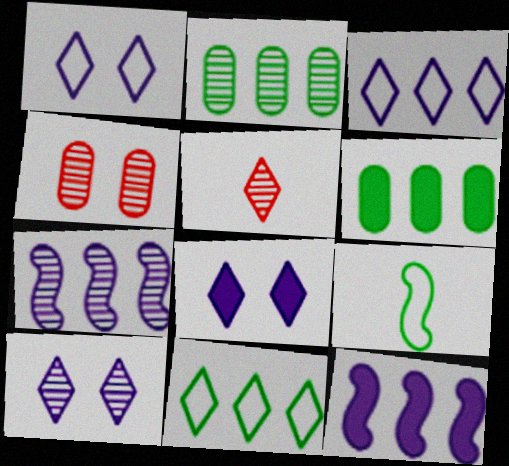[[1, 8, 10], 
[5, 8, 11]]